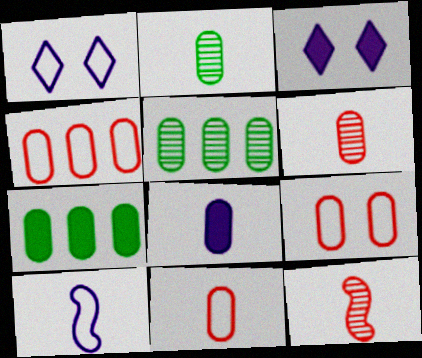[[1, 7, 12], 
[2, 8, 11], 
[4, 9, 11], 
[5, 8, 9]]